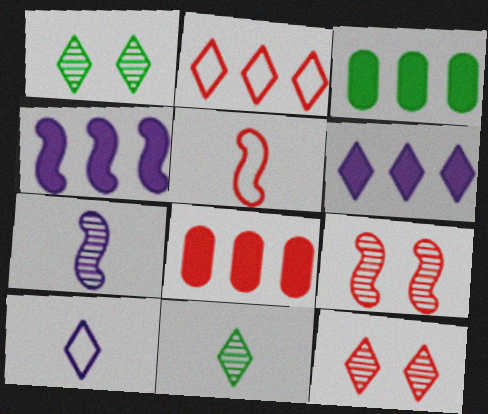[[3, 9, 10], 
[5, 8, 12]]